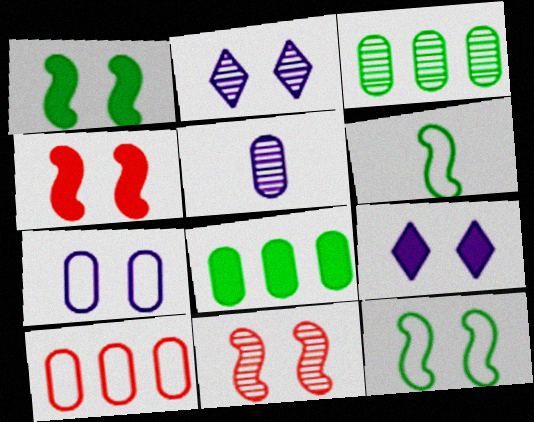[]